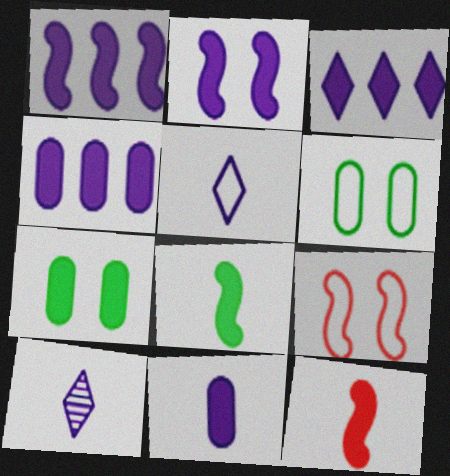[[1, 3, 4], 
[2, 3, 11], 
[3, 7, 12]]